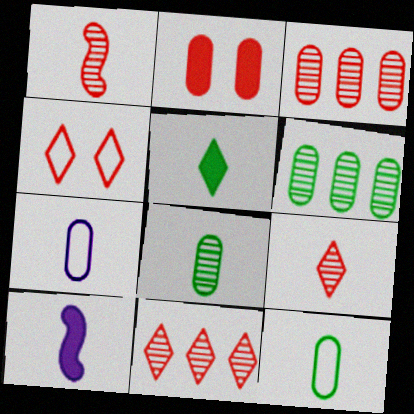[[1, 5, 7], 
[2, 6, 7], 
[4, 6, 10], 
[9, 10, 12]]